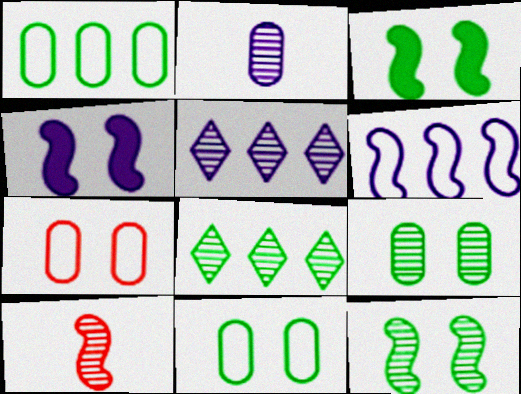[[3, 6, 10], 
[5, 9, 10]]